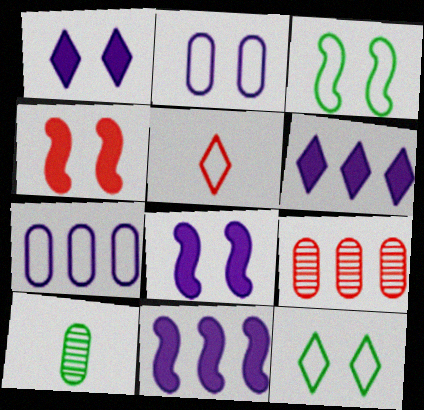[[3, 5, 7], 
[4, 5, 9]]